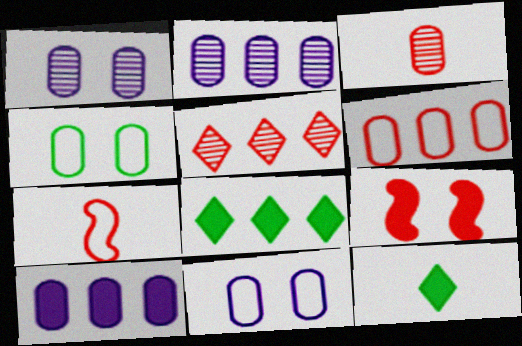[[1, 7, 8], 
[3, 4, 10], 
[9, 10, 12]]